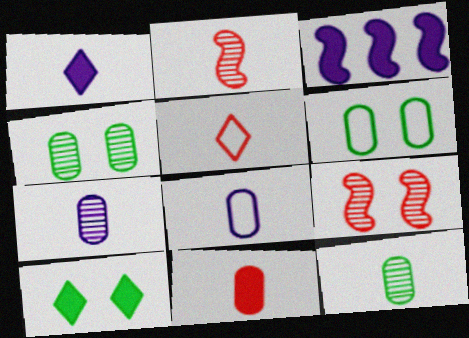[[2, 5, 11], 
[3, 4, 5], 
[3, 10, 11], 
[8, 11, 12]]